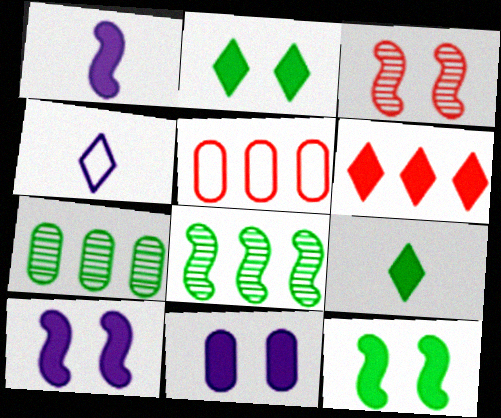[]